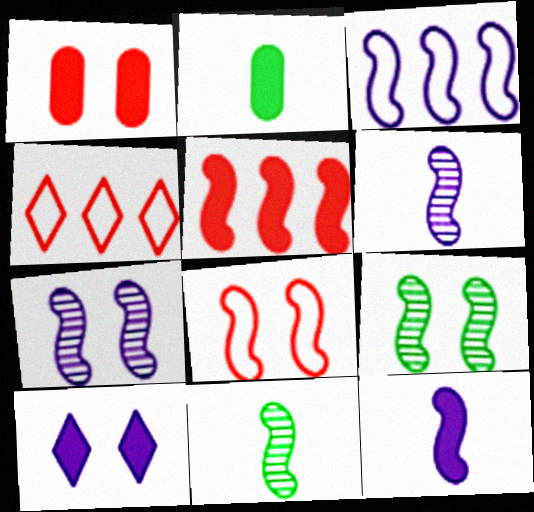[[2, 4, 7], 
[2, 5, 10], 
[3, 7, 12]]